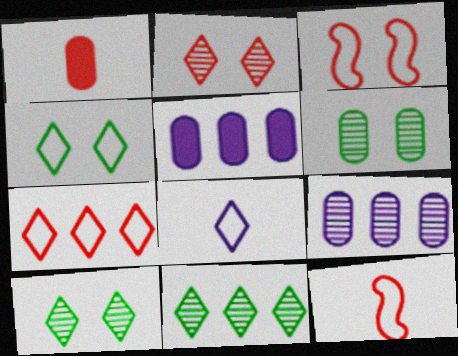[[4, 7, 8], 
[5, 10, 12]]